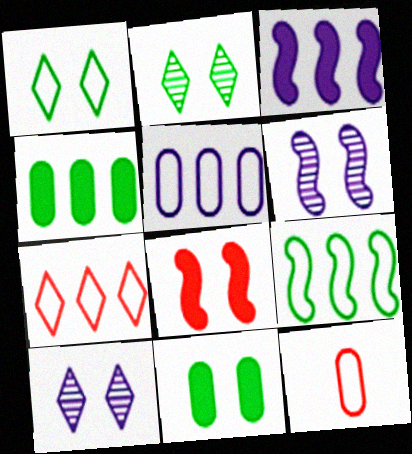[[2, 3, 12], 
[5, 7, 9]]